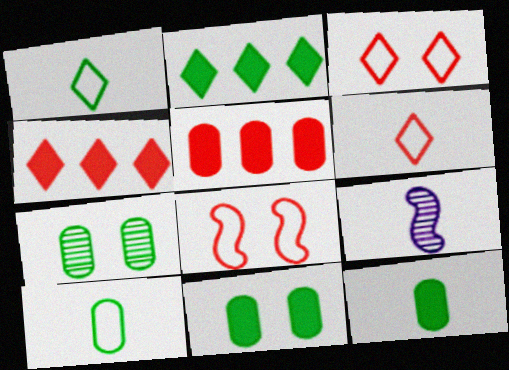[[6, 9, 12]]